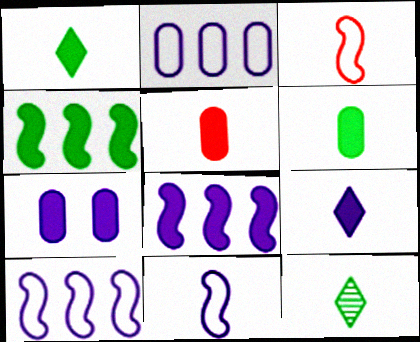[[5, 11, 12], 
[7, 8, 9]]